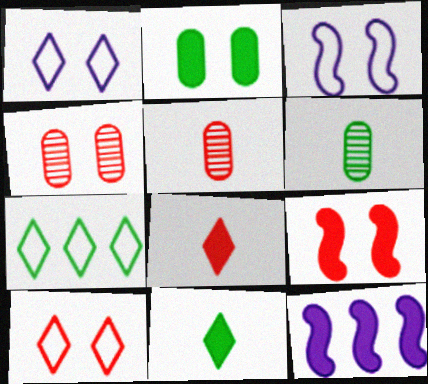[[2, 8, 12], 
[4, 9, 10], 
[6, 10, 12]]